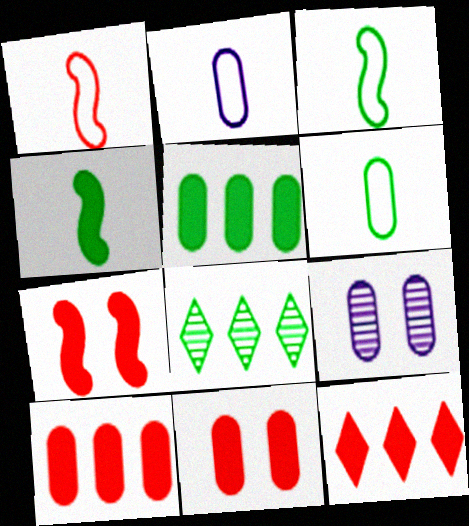[[2, 7, 8], 
[3, 9, 12], 
[6, 9, 10]]